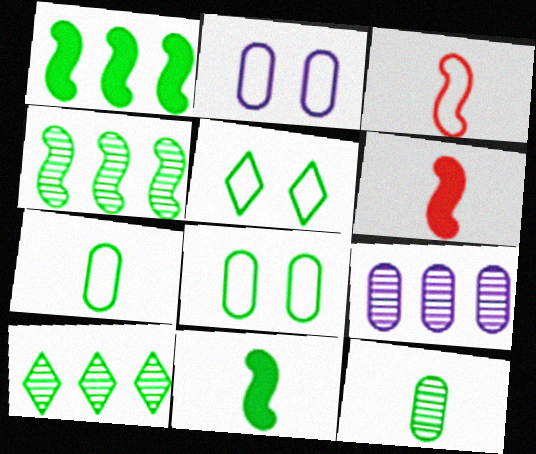[[1, 5, 12], 
[2, 6, 10], 
[5, 6, 9], 
[8, 10, 11]]